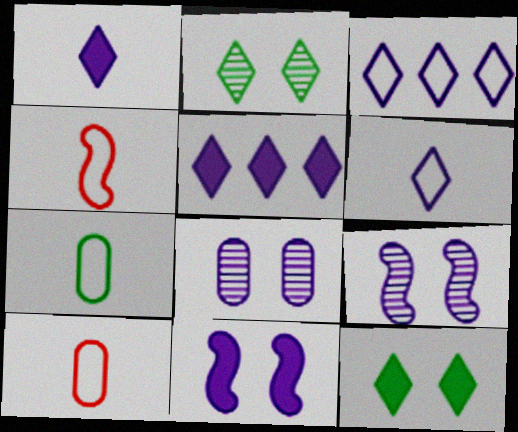[[4, 6, 7]]